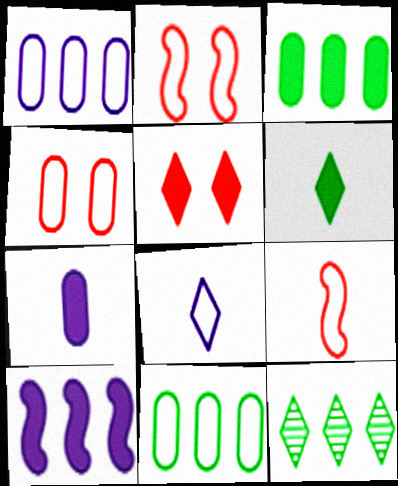[[2, 7, 12], 
[2, 8, 11], 
[5, 8, 12]]